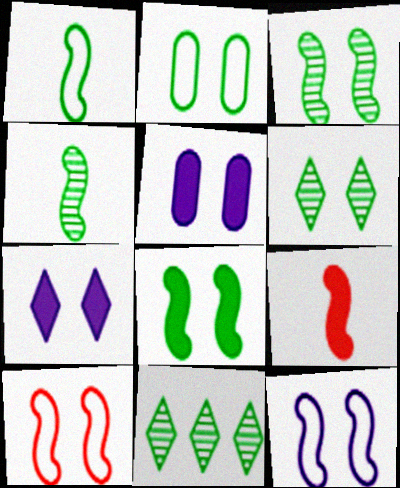[[2, 6, 8], 
[5, 6, 10]]